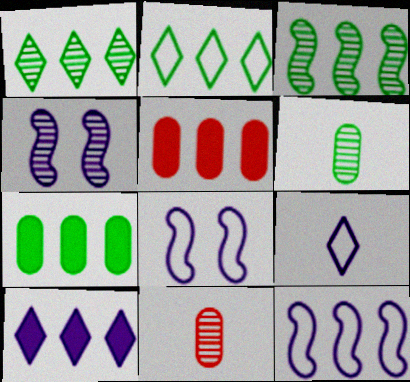[[1, 4, 11], 
[1, 5, 12], 
[2, 3, 7]]